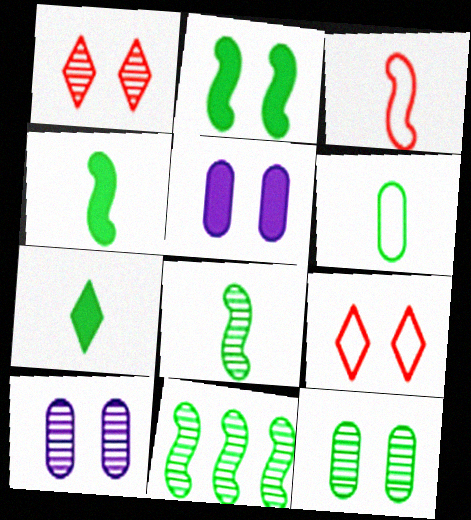[[2, 9, 10], 
[6, 7, 8]]